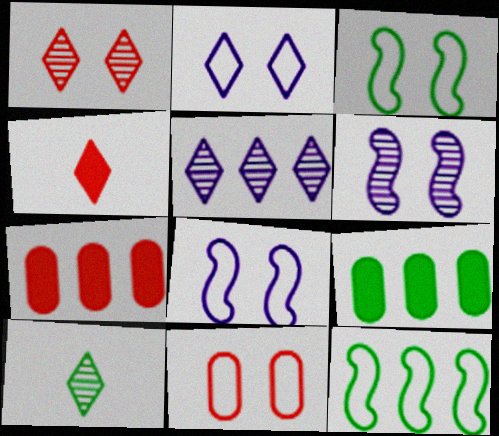[[1, 5, 10], 
[2, 3, 11], 
[3, 9, 10], 
[5, 7, 12], 
[7, 8, 10]]